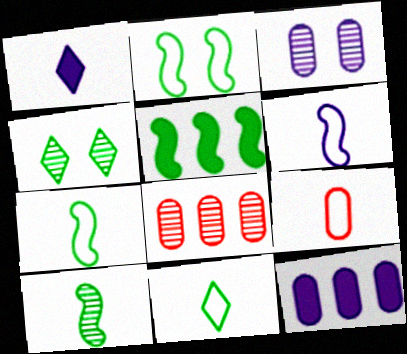[[1, 2, 8], 
[1, 9, 10], 
[2, 5, 10], 
[6, 9, 11]]